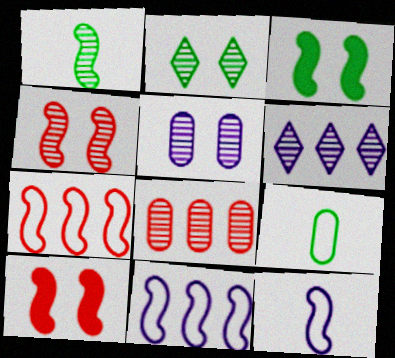[[1, 10, 11], 
[2, 4, 5], 
[6, 9, 10]]